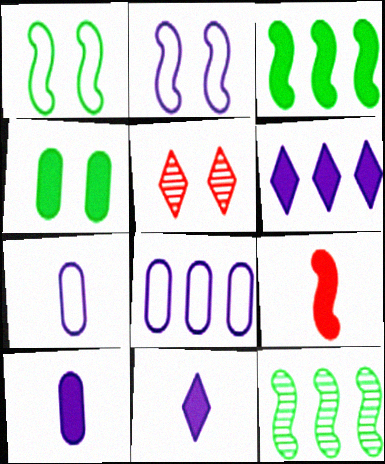[[2, 4, 5], 
[2, 9, 12], 
[3, 5, 7], 
[4, 6, 9]]